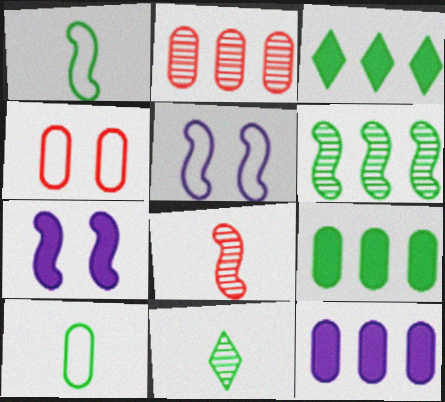[]